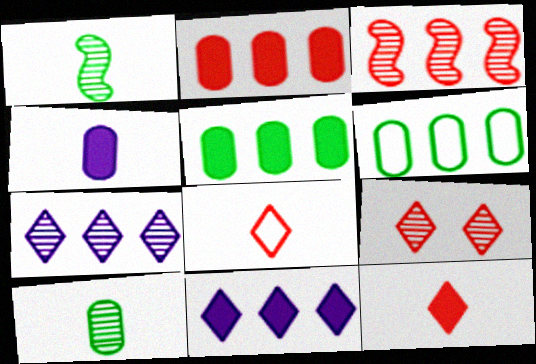[[1, 4, 8], 
[3, 6, 11]]